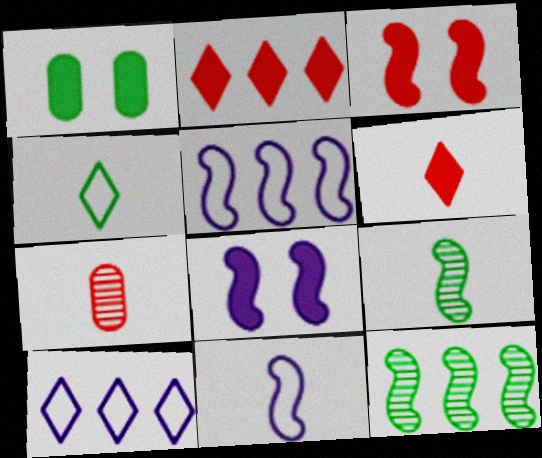[[1, 4, 12], 
[3, 5, 9], 
[3, 11, 12]]